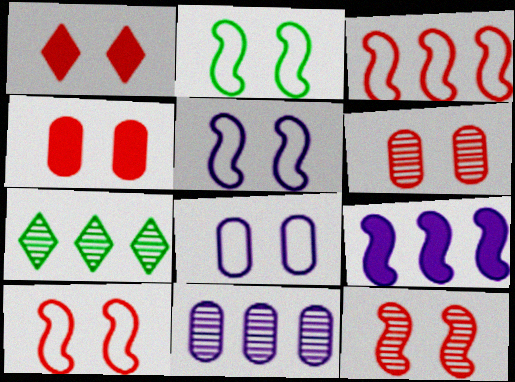[[1, 6, 10], 
[2, 5, 10]]